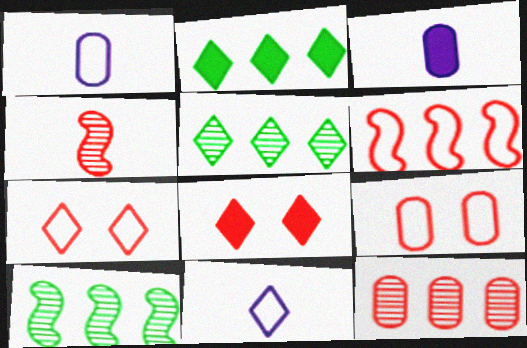[[1, 8, 10], 
[3, 7, 10], 
[5, 8, 11]]